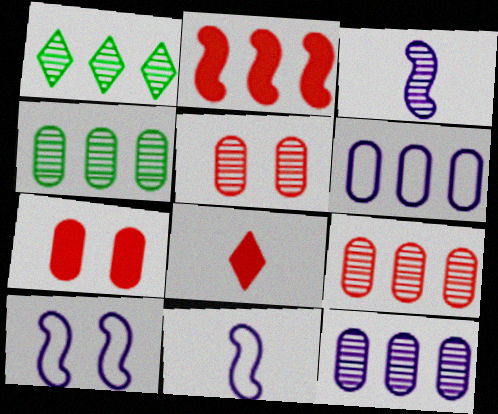[[1, 2, 6], 
[1, 3, 5], 
[1, 7, 11], 
[2, 7, 8], 
[4, 8, 10], 
[4, 9, 12]]